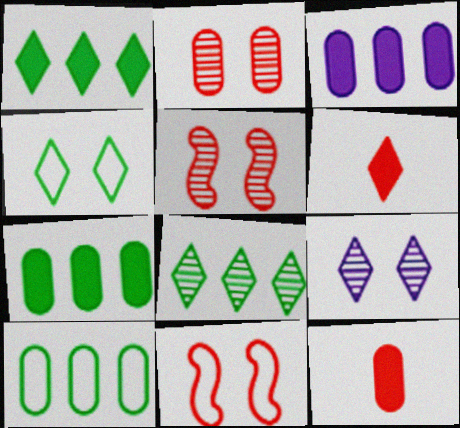[]